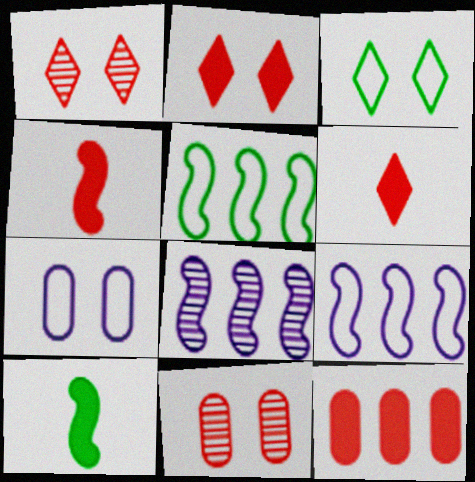[[2, 4, 12]]